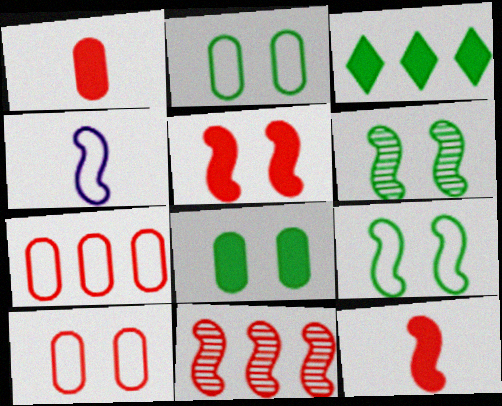[]